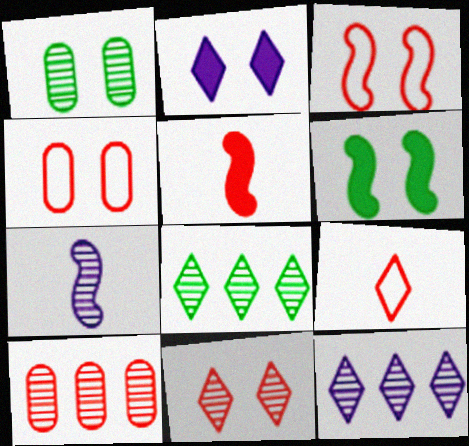[[1, 2, 3], 
[2, 8, 9]]